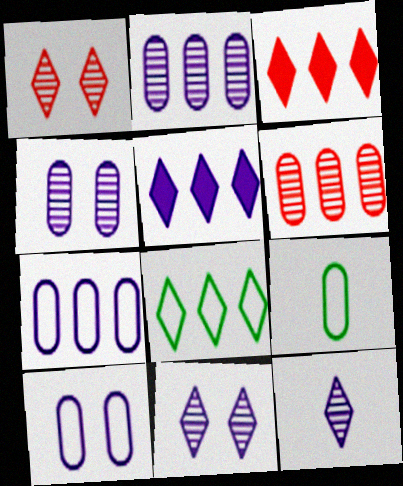[]